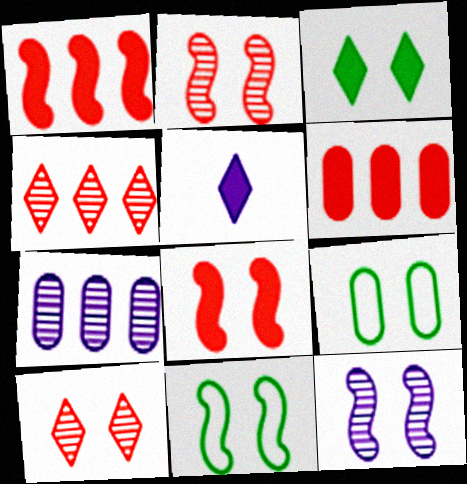[[8, 11, 12]]